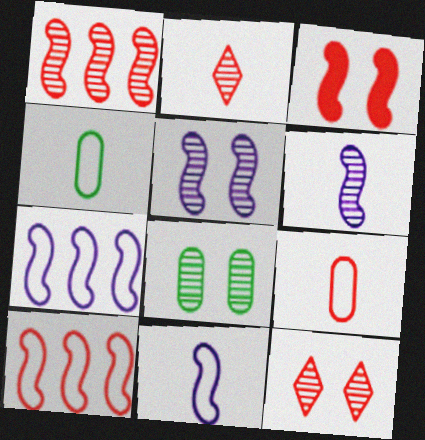[[5, 8, 12]]